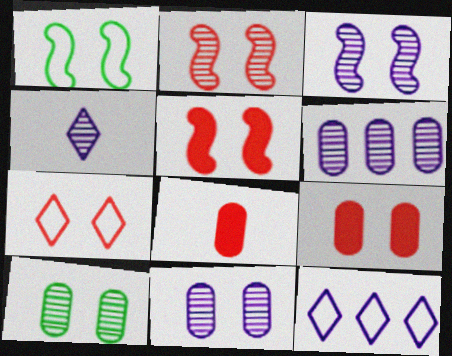[[1, 3, 5], 
[2, 7, 9], 
[3, 4, 6]]